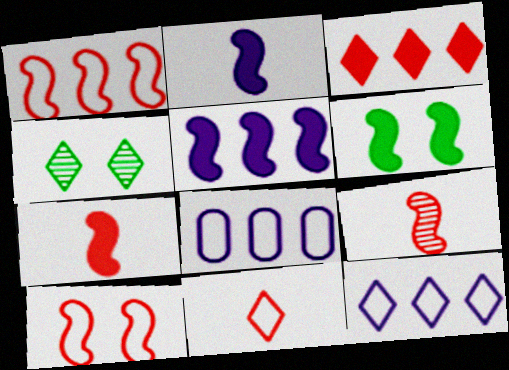[[4, 7, 8], 
[5, 6, 7]]